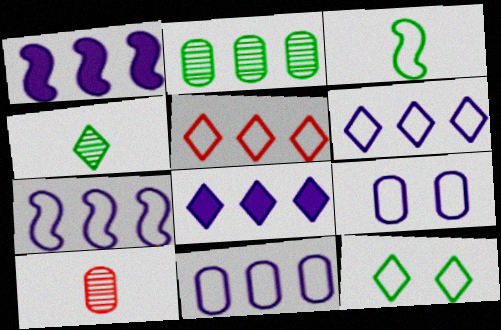[[1, 2, 5], 
[1, 10, 12], 
[3, 5, 9], 
[6, 7, 11]]